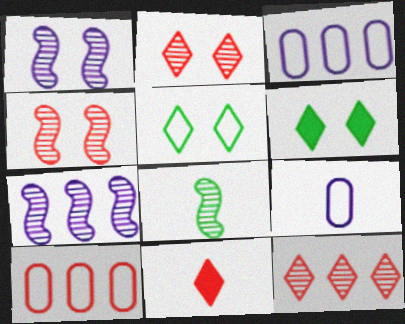[[4, 7, 8], 
[4, 10, 11], 
[8, 9, 11]]